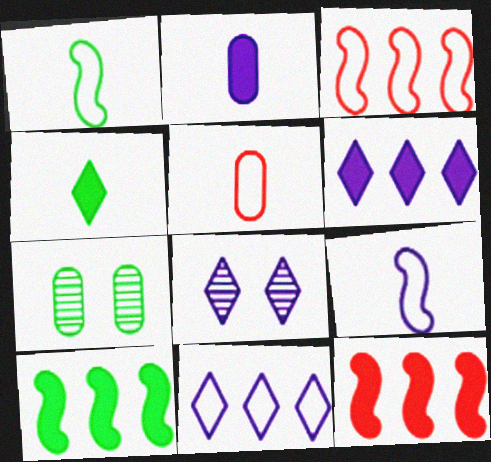[[5, 8, 10]]